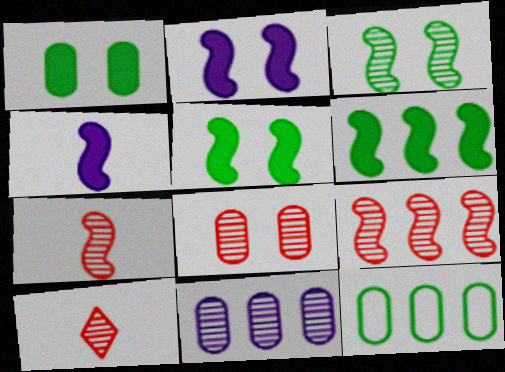[[2, 10, 12], 
[3, 10, 11], 
[8, 9, 10]]